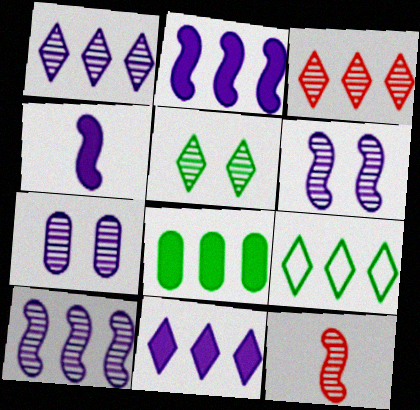[[3, 9, 11]]